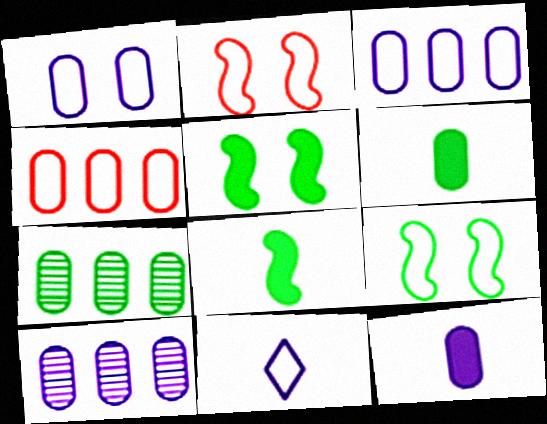[[1, 10, 12], 
[4, 9, 11]]